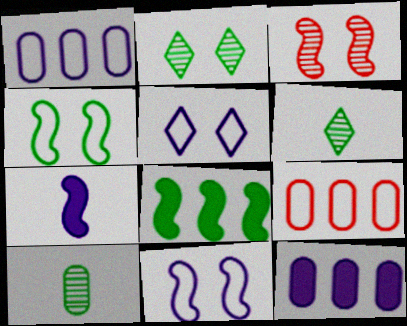[[2, 7, 9]]